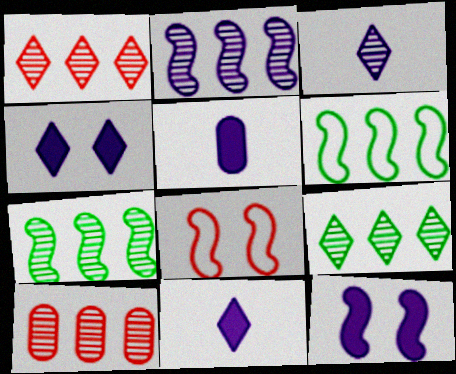[[2, 9, 10], 
[5, 8, 9]]